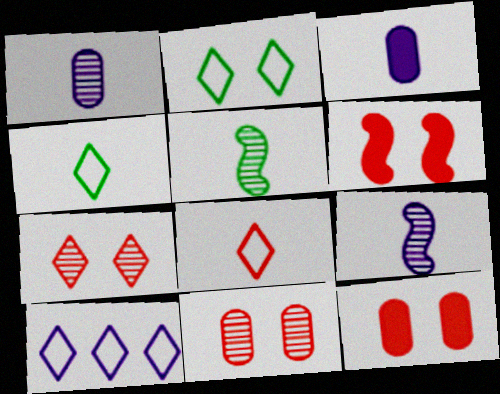[[2, 8, 10], 
[3, 5, 8], 
[5, 10, 12]]